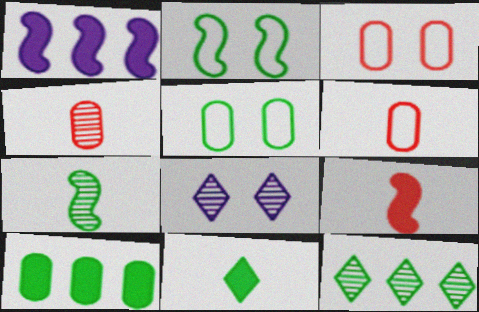[]